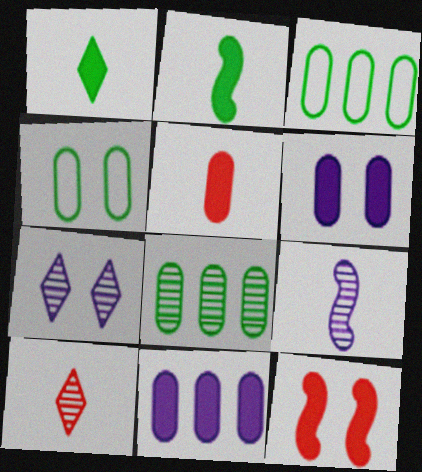[[1, 11, 12], 
[4, 7, 12]]